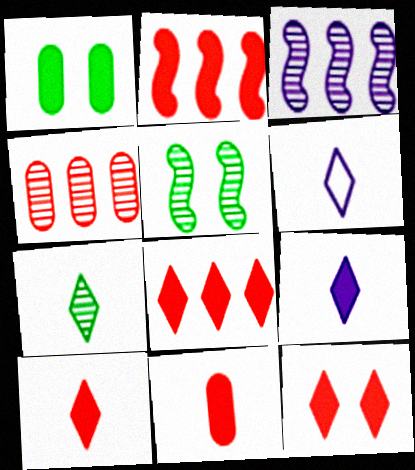[[1, 2, 9], 
[2, 11, 12], 
[6, 7, 10], 
[8, 10, 12]]